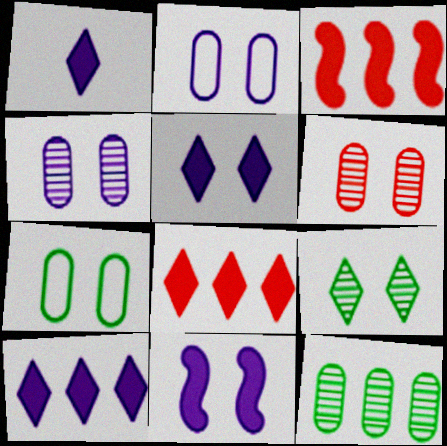[[1, 5, 10]]